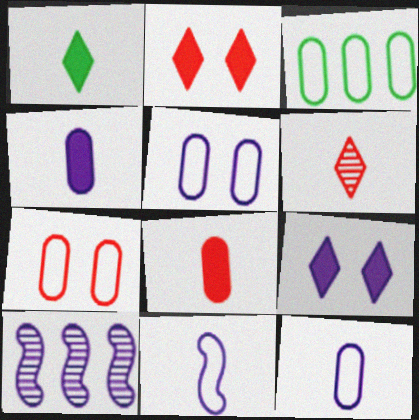[[1, 7, 10], 
[3, 7, 12], 
[9, 10, 12]]